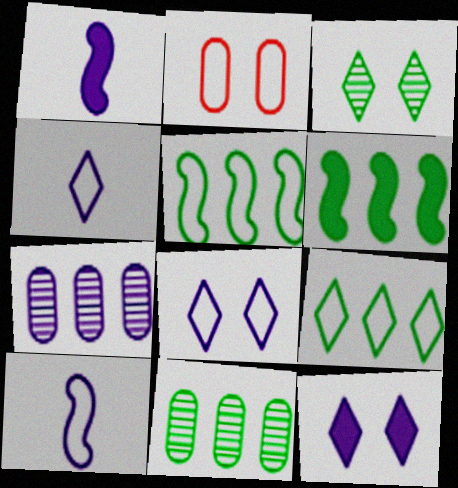[[1, 7, 8], 
[2, 4, 5], 
[2, 9, 10], 
[6, 9, 11], 
[7, 10, 12]]